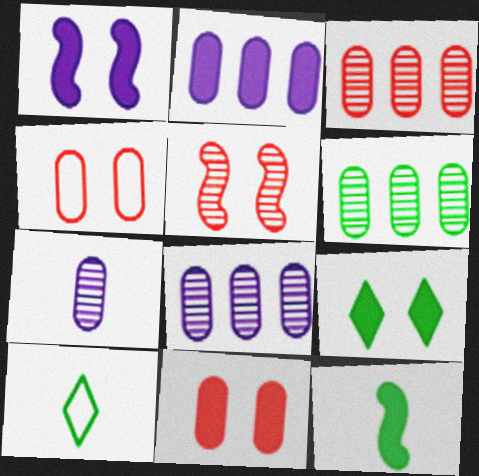[[1, 3, 10], 
[1, 9, 11], 
[2, 5, 10], 
[3, 6, 8]]